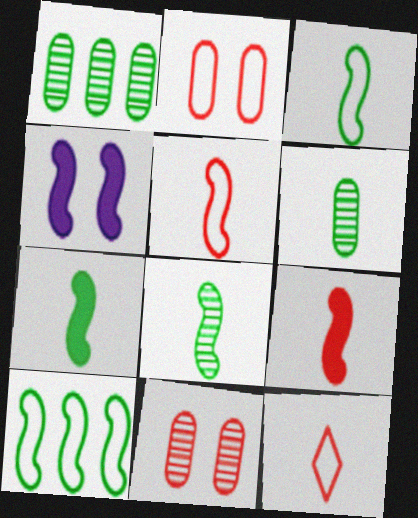[[1, 4, 12], 
[3, 7, 8]]